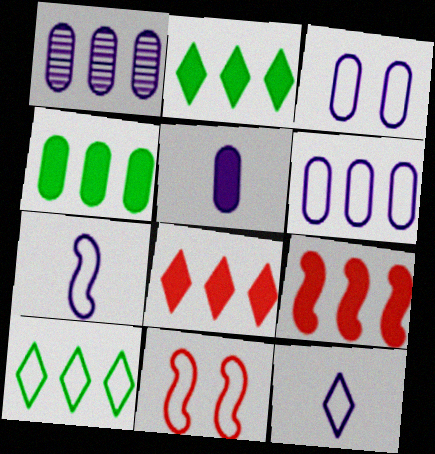[[1, 3, 5], 
[1, 9, 10]]